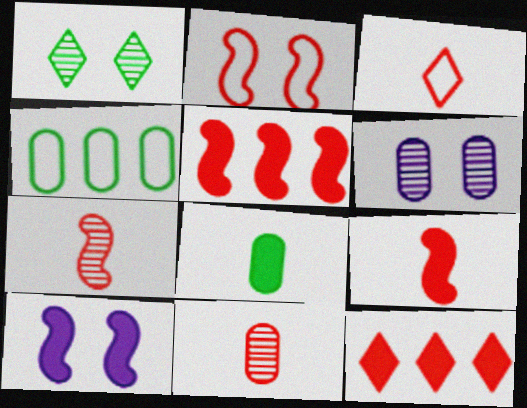[[2, 5, 7], 
[2, 11, 12], 
[3, 9, 11], 
[8, 10, 12]]